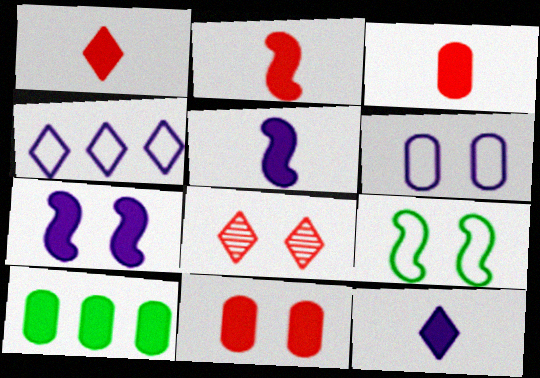[[1, 2, 3], 
[1, 7, 10]]